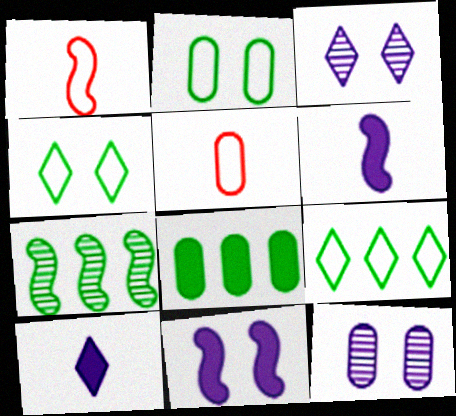[[1, 3, 8], 
[1, 7, 11], 
[5, 8, 12], 
[7, 8, 9]]